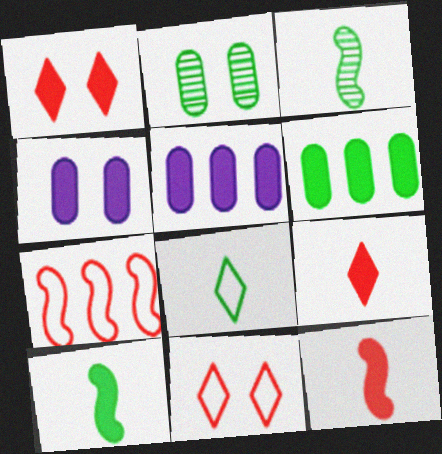[[1, 5, 10], 
[3, 5, 11]]